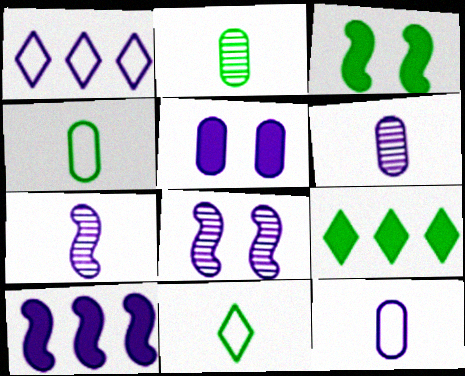[[1, 5, 7]]